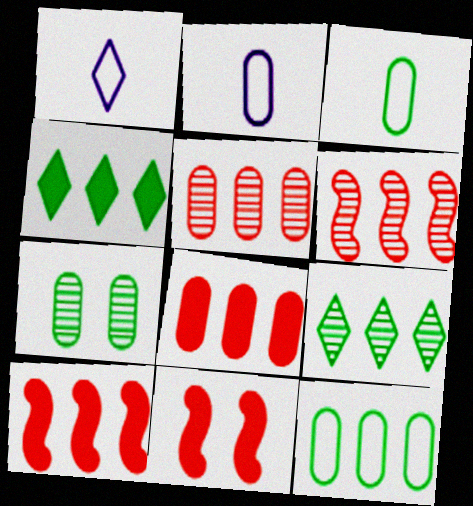[[1, 7, 10], 
[2, 7, 8], 
[2, 9, 11]]